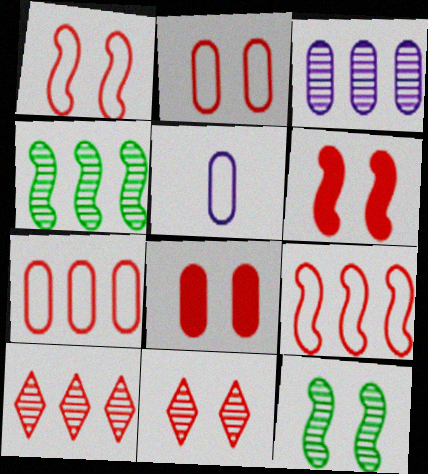[[1, 8, 11], 
[2, 6, 11], 
[3, 4, 10]]